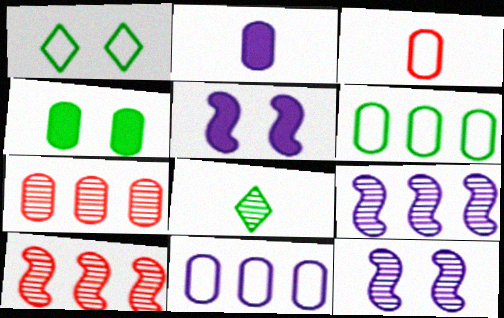[[1, 2, 10], 
[7, 8, 12]]